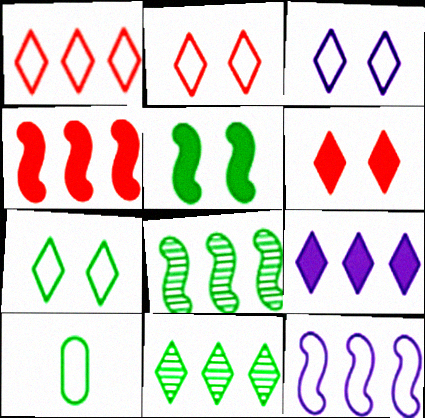[[1, 9, 11], 
[2, 3, 7], 
[2, 10, 12], 
[4, 8, 12], 
[5, 10, 11]]